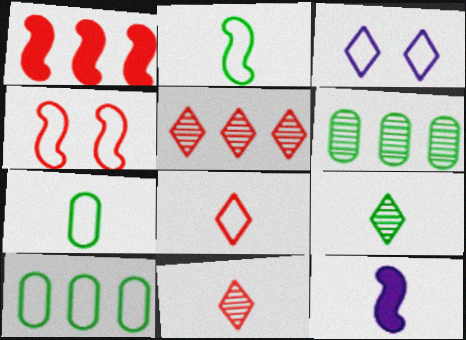[[7, 11, 12]]